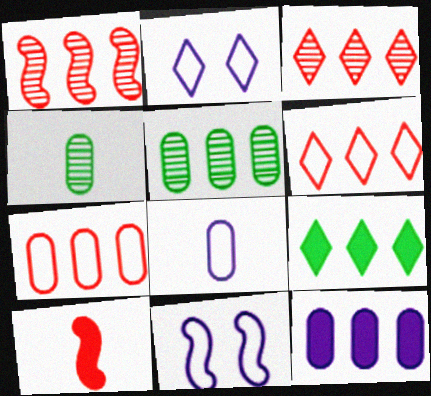[[2, 5, 10], 
[5, 7, 12]]